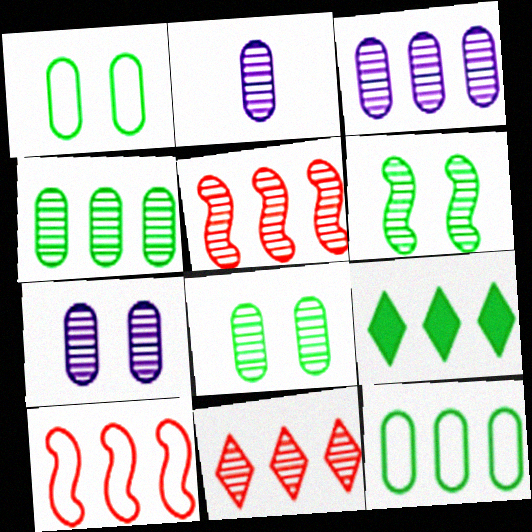[[2, 3, 7], 
[2, 6, 11], 
[3, 9, 10]]